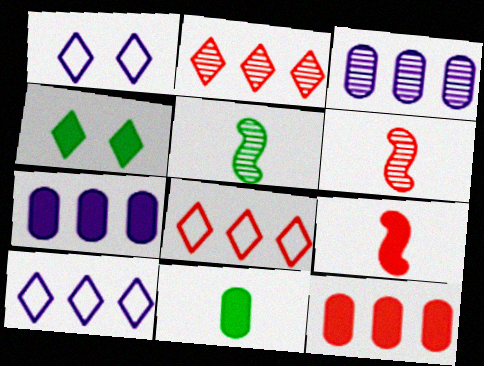[[1, 5, 12], 
[4, 7, 9]]